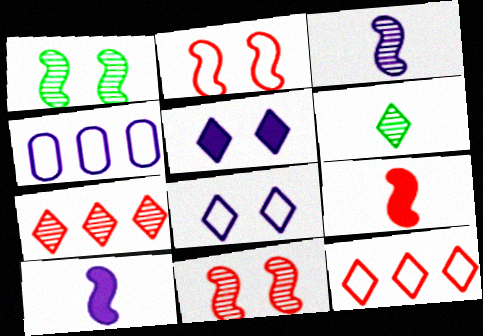[[3, 4, 5], 
[5, 6, 12]]